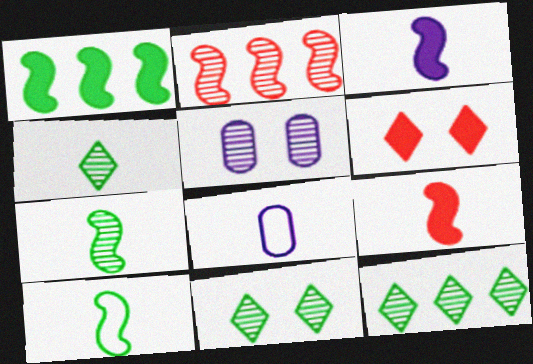[[2, 4, 5], 
[4, 8, 9], 
[4, 11, 12]]